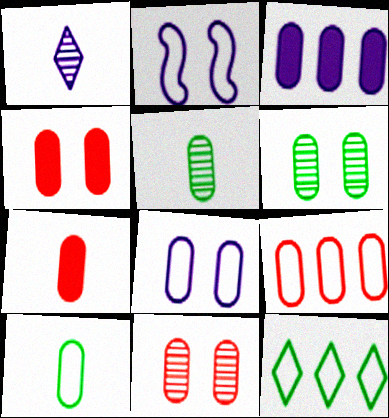[[1, 2, 3], 
[3, 10, 11], 
[4, 6, 8], 
[7, 9, 11], 
[8, 9, 10]]